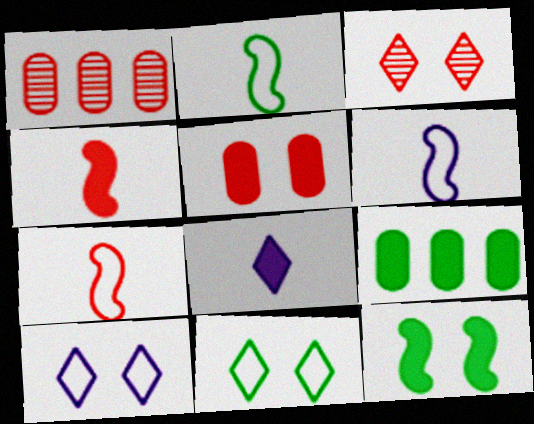[[2, 6, 7], 
[3, 6, 9]]